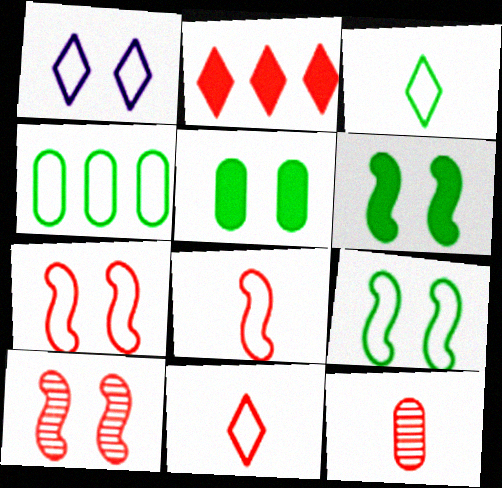[[1, 4, 8], 
[1, 5, 10], 
[2, 7, 12], 
[3, 4, 9]]